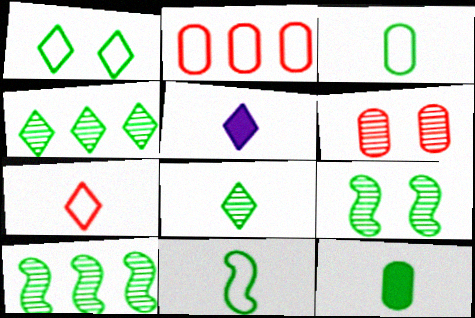[[1, 10, 12], 
[2, 5, 9], 
[5, 7, 8], 
[8, 11, 12]]